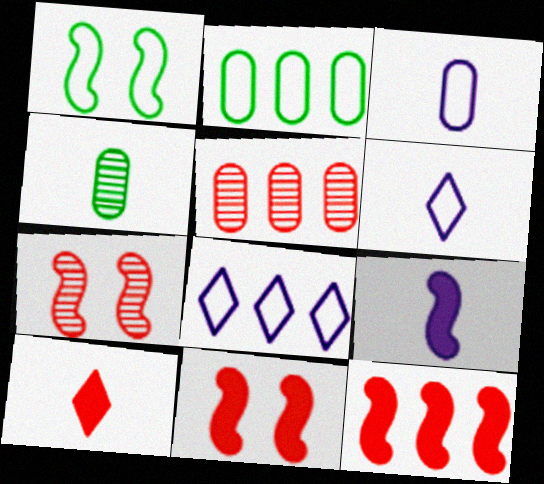[[4, 8, 11]]